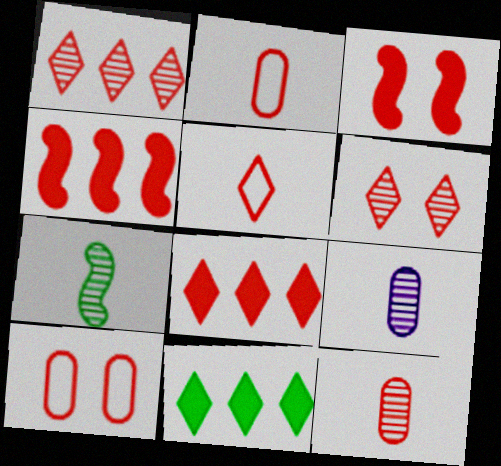[[1, 2, 3], 
[2, 4, 6], 
[3, 6, 10], 
[5, 6, 8]]